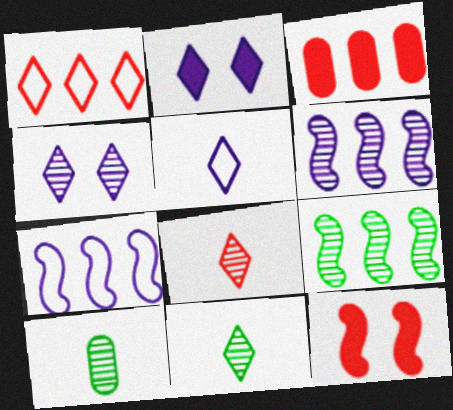[[1, 2, 11]]